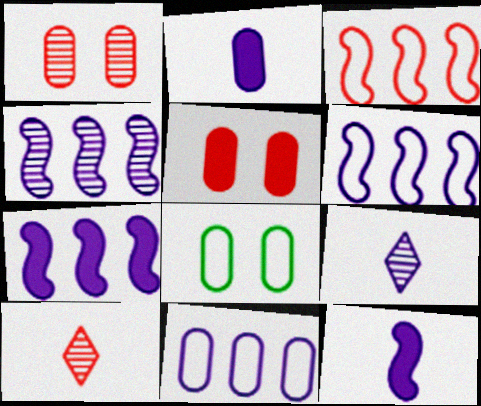[[3, 5, 10], 
[4, 6, 7], 
[7, 8, 10]]